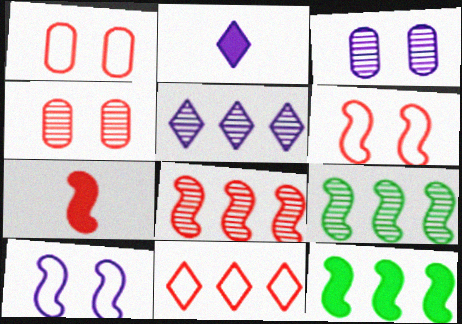[[1, 2, 9], 
[4, 7, 11], 
[6, 7, 8], 
[7, 9, 10]]